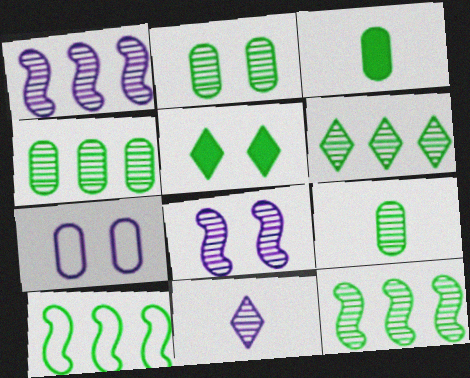[[2, 4, 9], 
[4, 6, 12], 
[5, 9, 10]]